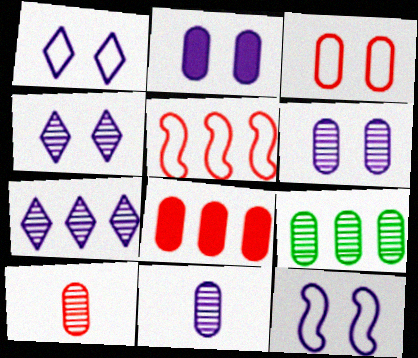[[2, 4, 12], 
[3, 8, 10], 
[6, 9, 10]]